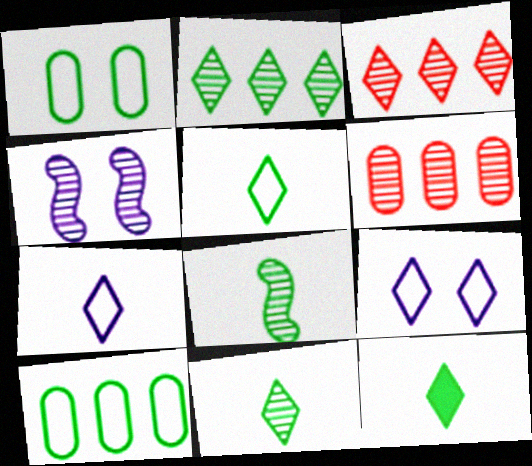[[3, 9, 12], 
[4, 6, 11], 
[5, 11, 12]]